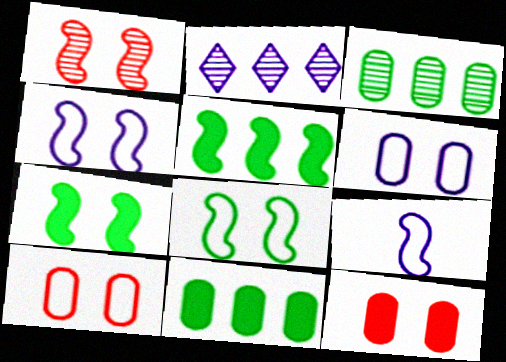[[1, 4, 7], 
[1, 5, 9]]